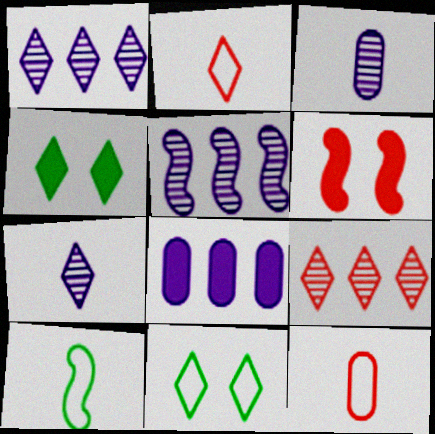[[1, 2, 4], 
[4, 5, 12], 
[5, 6, 10], 
[6, 9, 12]]